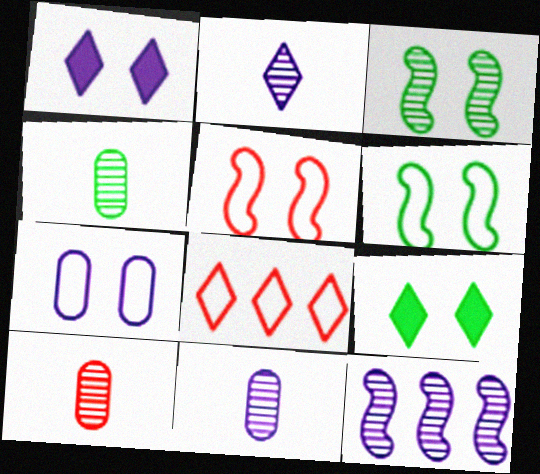[[2, 8, 9], 
[4, 10, 11]]